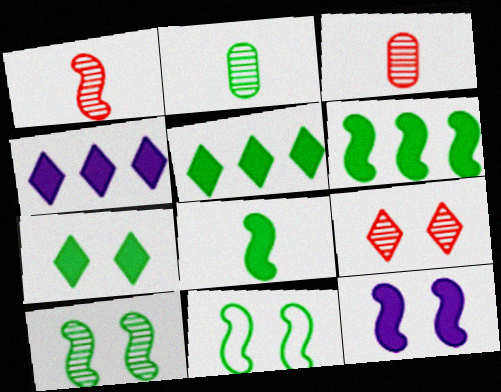[[2, 5, 11], 
[3, 4, 11]]